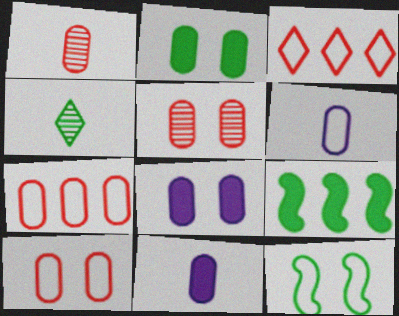[[3, 6, 12]]